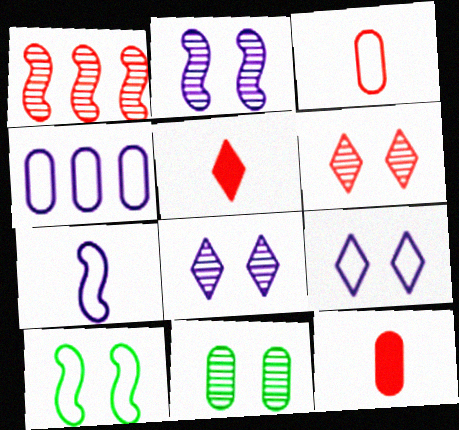[[2, 6, 11], 
[4, 7, 9], 
[4, 11, 12]]